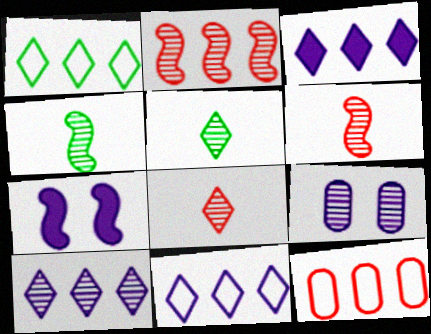[[2, 5, 9], 
[3, 10, 11], 
[5, 7, 12]]